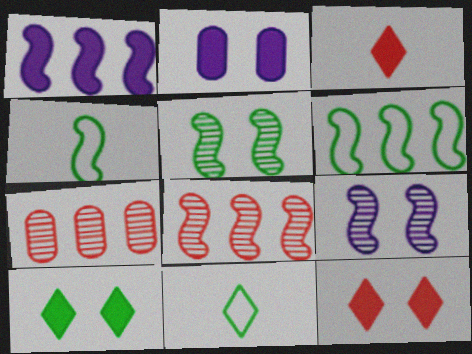[[1, 6, 8], 
[2, 8, 11]]